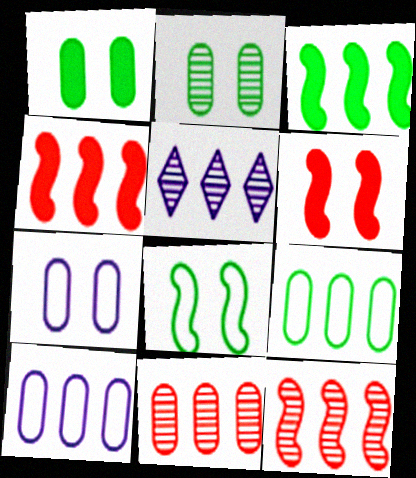[[4, 5, 9]]